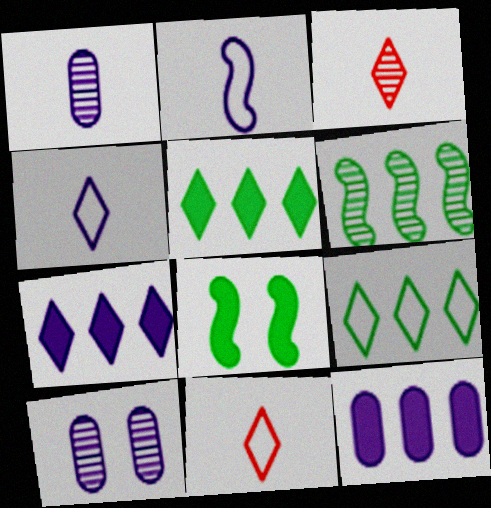[[2, 7, 10], 
[3, 6, 10]]